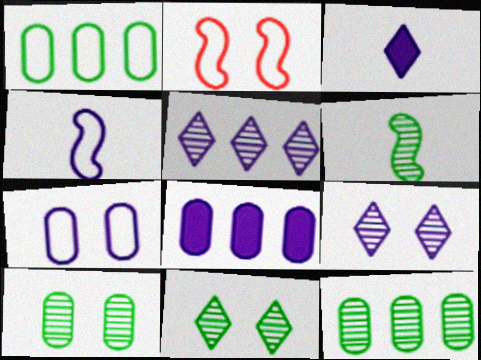[[2, 3, 12], 
[4, 8, 9], 
[6, 11, 12]]